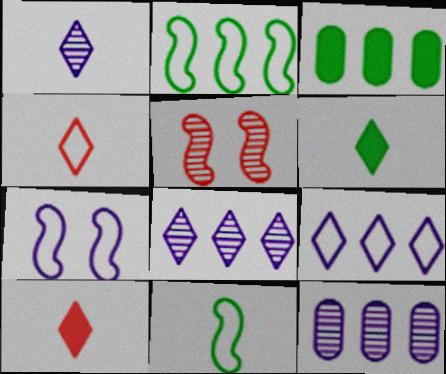[[1, 4, 6]]